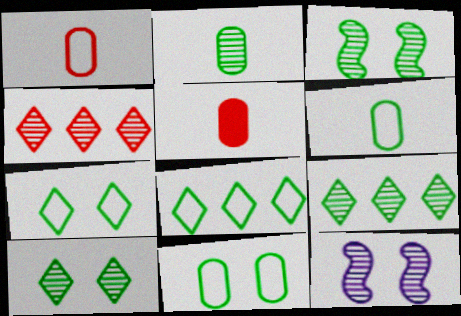[[2, 3, 9], 
[2, 4, 12], 
[5, 8, 12]]